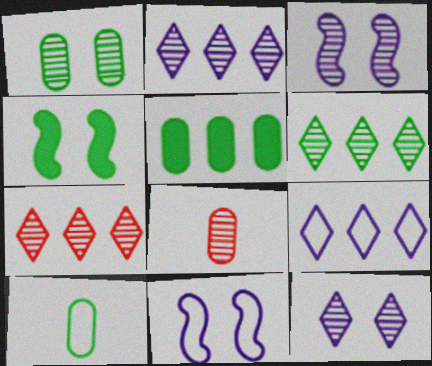[[1, 5, 10], 
[2, 6, 7], 
[3, 6, 8], 
[4, 6, 10], 
[4, 8, 9]]